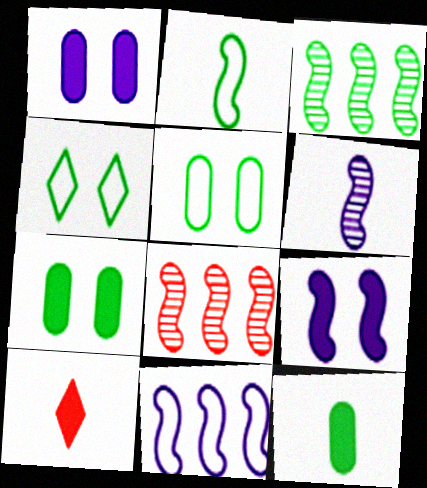[[2, 8, 9], 
[3, 4, 12], 
[6, 9, 11]]